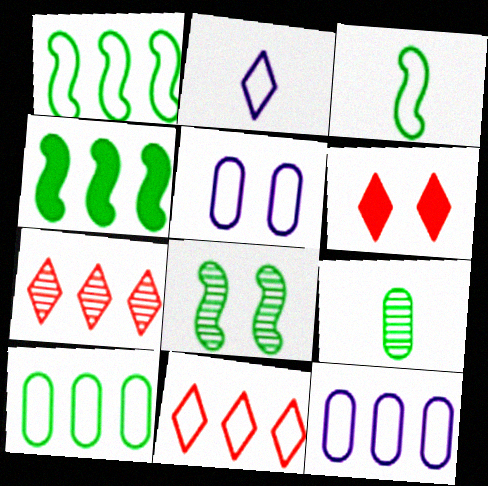[[1, 11, 12], 
[3, 4, 8], 
[3, 5, 11], 
[4, 7, 12], 
[5, 6, 8]]